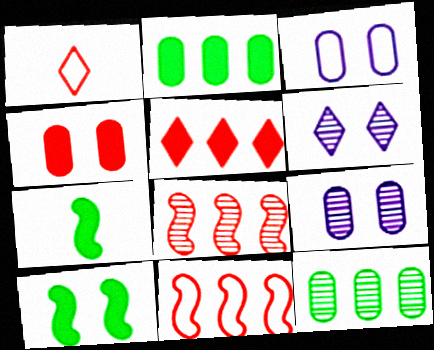[[1, 4, 8]]